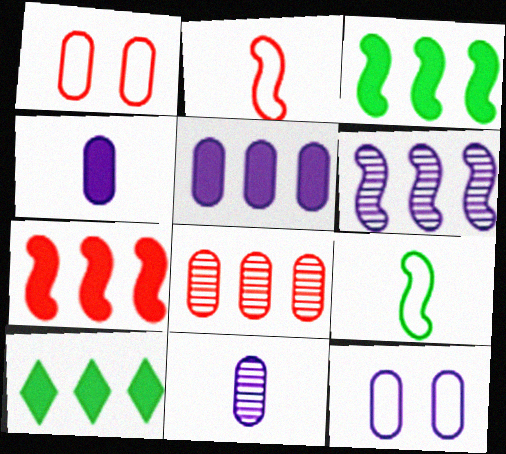[[5, 7, 10], 
[5, 11, 12]]